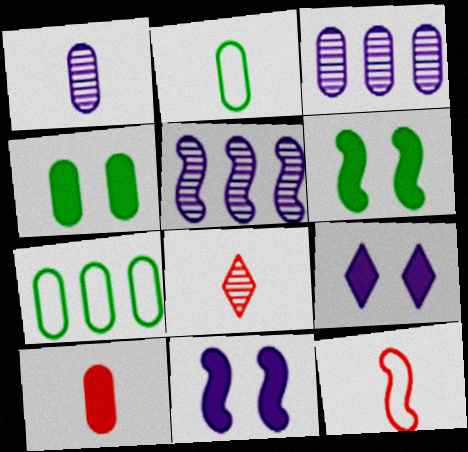[[1, 2, 10], 
[5, 6, 12], 
[7, 8, 11], 
[8, 10, 12]]